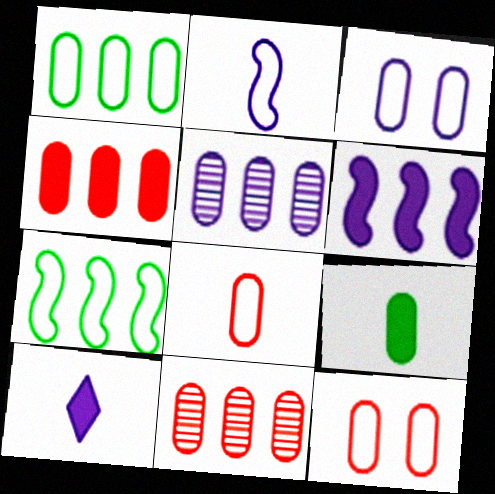[[1, 3, 8], 
[1, 4, 5], 
[3, 9, 11], 
[5, 9, 12]]